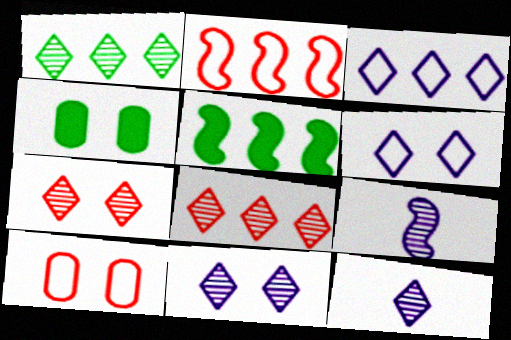[[1, 7, 12], 
[2, 4, 12], 
[5, 10, 12]]